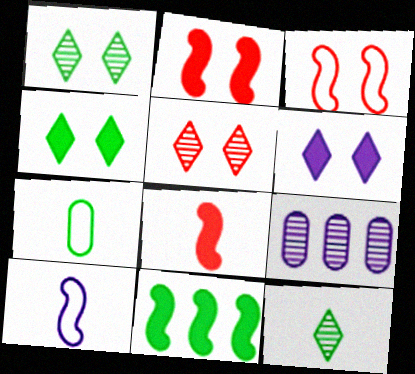[[1, 7, 11], 
[6, 9, 10]]